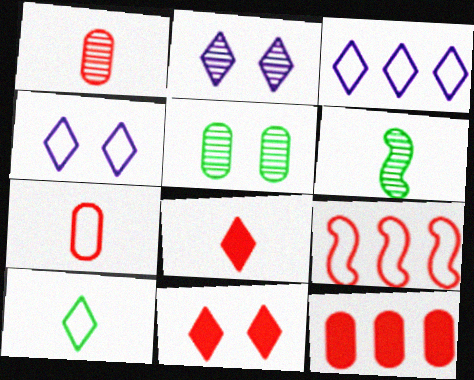[[1, 9, 11], 
[4, 6, 12]]